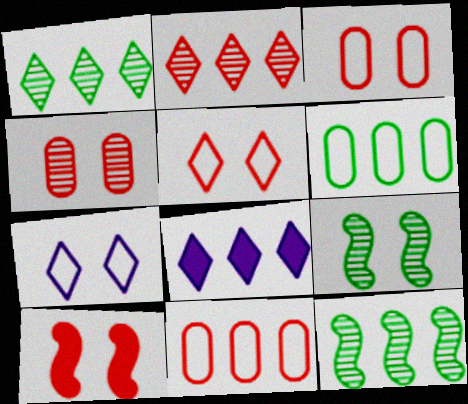[[4, 5, 10], 
[8, 11, 12]]